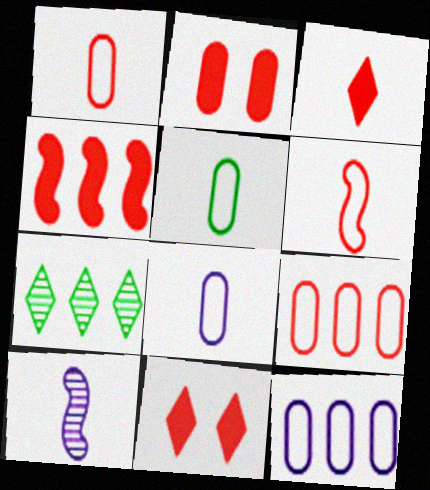[[1, 5, 8], 
[2, 3, 4], 
[3, 5, 10], 
[4, 7, 12]]